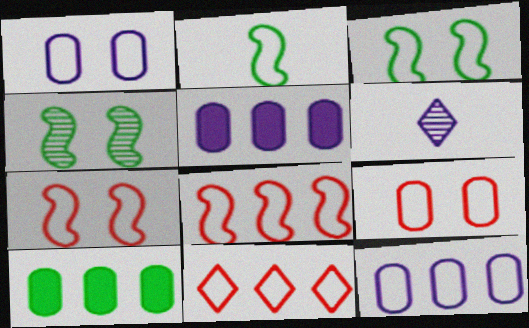[[1, 2, 11], 
[6, 7, 10]]